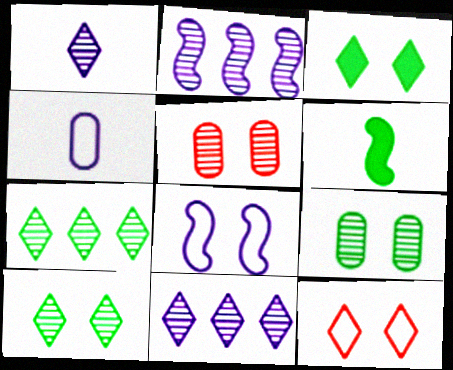[[3, 5, 8]]